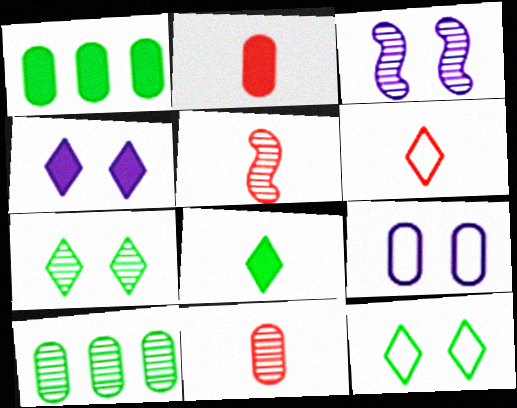[[1, 3, 6], 
[1, 9, 11], 
[2, 5, 6], 
[2, 9, 10], 
[3, 4, 9]]